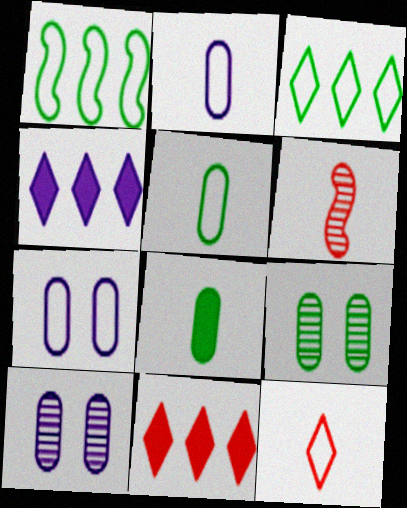[[1, 7, 12]]